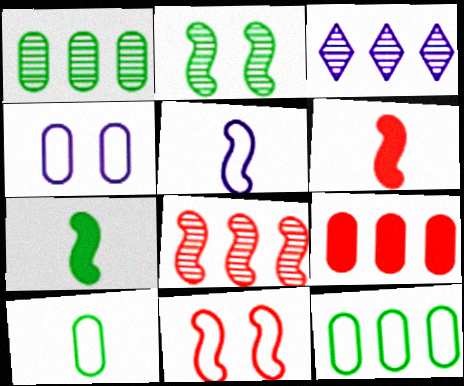[[1, 3, 8], 
[6, 8, 11]]